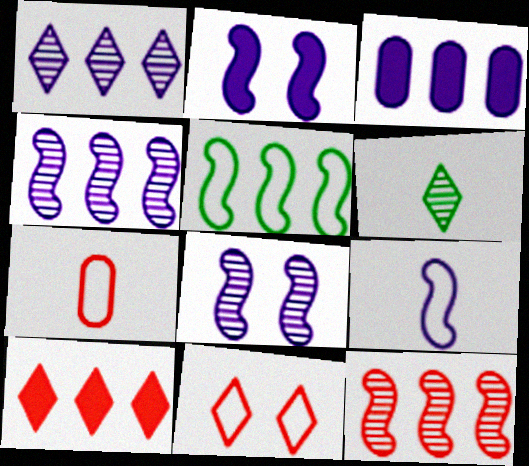[[2, 4, 9]]